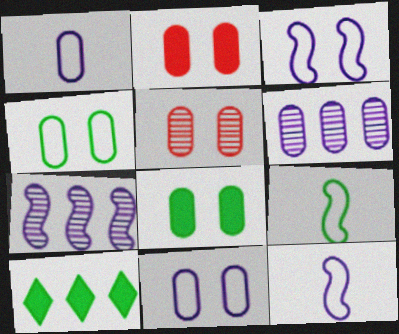[[5, 8, 11], 
[5, 10, 12]]